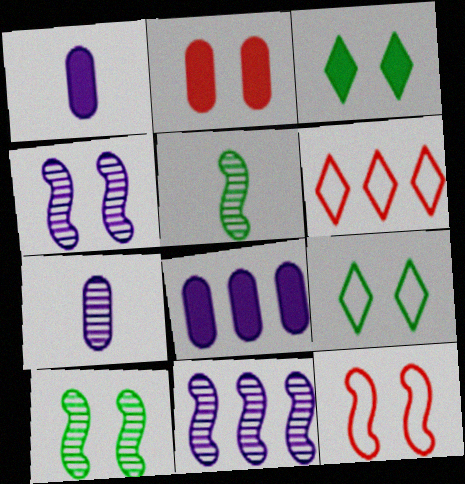[[1, 6, 10], 
[2, 4, 9]]